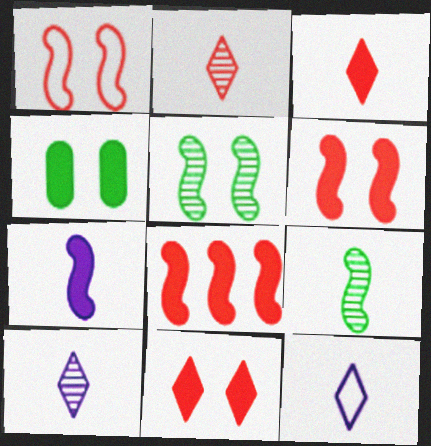[]